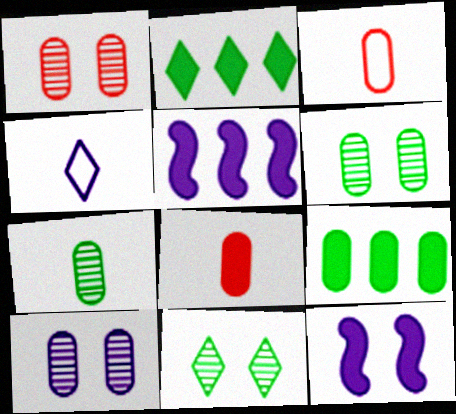[[1, 6, 10], 
[2, 8, 12], 
[3, 5, 11], 
[3, 9, 10], 
[4, 5, 10]]